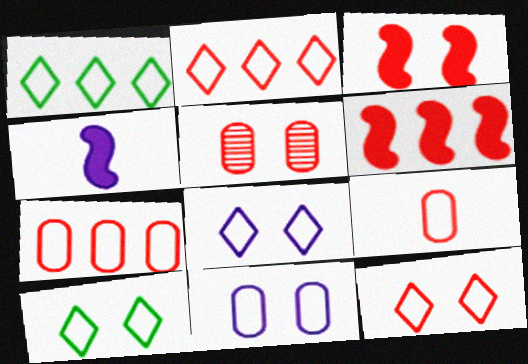[[1, 4, 5], 
[3, 5, 12], 
[8, 10, 12]]